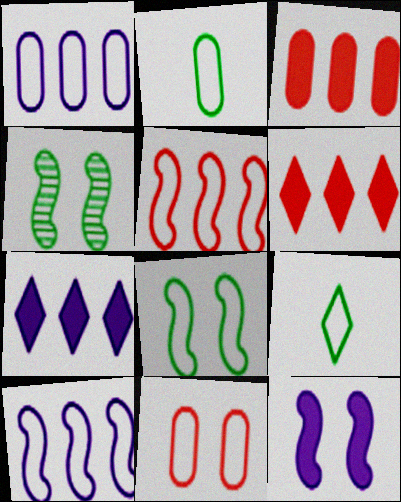[[1, 2, 11], 
[9, 10, 11]]